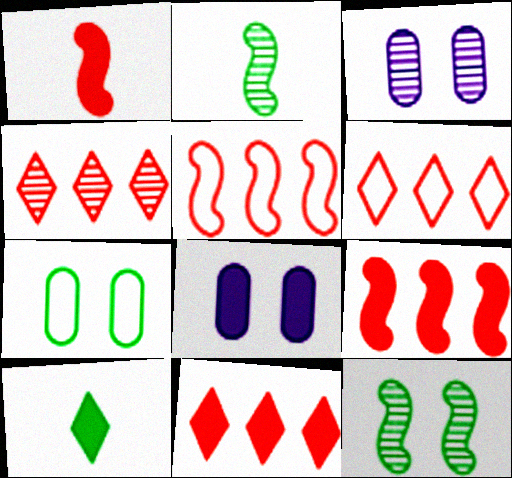[[2, 3, 4], 
[2, 6, 8], 
[3, 5, 10], 
[4, 6, 11], 
[8, 9, 10]]